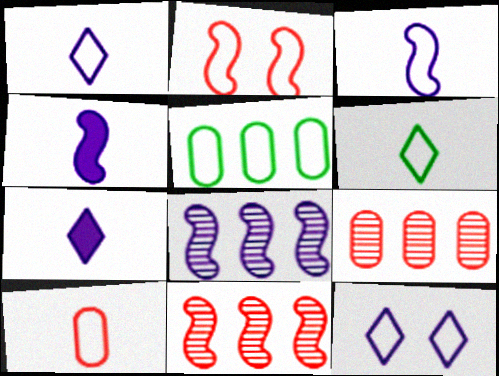[[1, 2, 5], 
[3, 6, 10]]